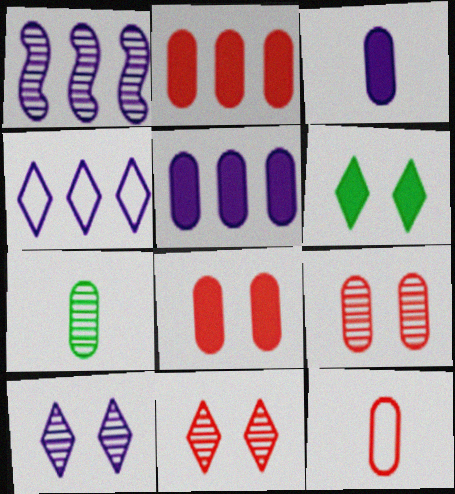[[1, 4, 5], 
[1, 6, 12], 
[1, 7, 11], 
[2, 9, 12], 
[3, 7, 12]]